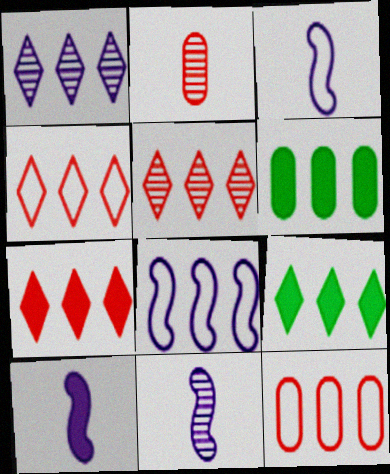[[1, 4, 9], 
[3, 10, 11], 
[4, 5, 7], 
[5, 6, 8]]